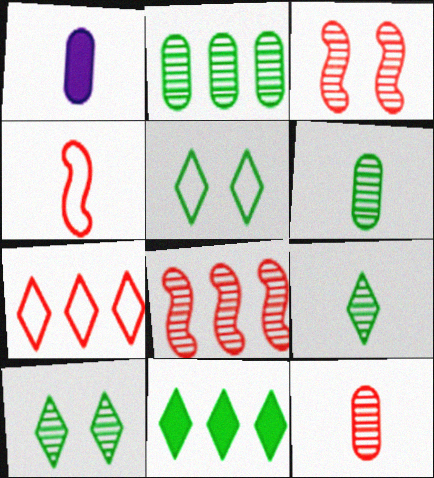[[1, 4, 9], 
[1, 5, 8], 
[5, 9, 11]]